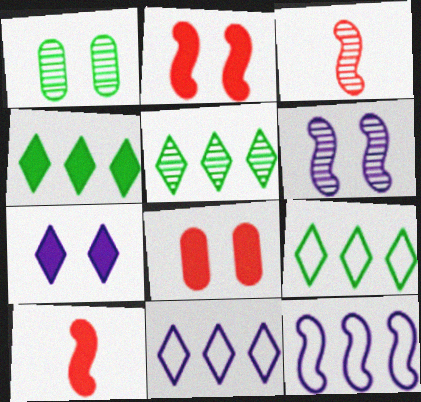[[1, 10, 11], 
[4, 5, 9]]